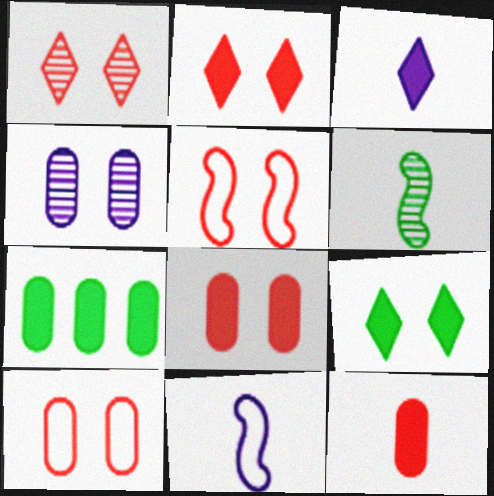[[1, 5, 8], 
[1, 7, 11], 
[4, 5, 9]]